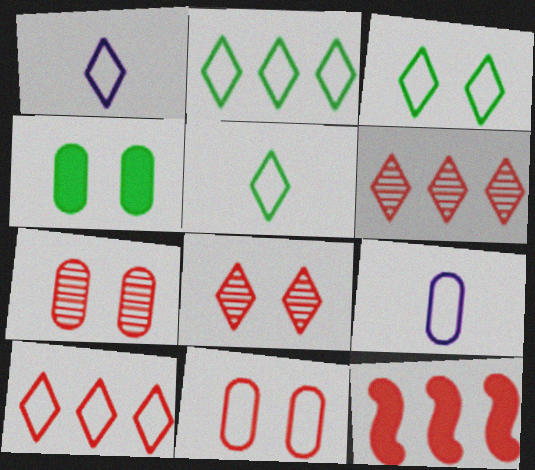[[1, 3, 10], 
[2, 3, 5]]